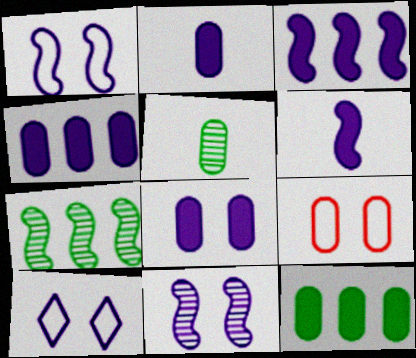[[2, 4, 8], 
[4, 5, 9], 
[8, 10, 11]]